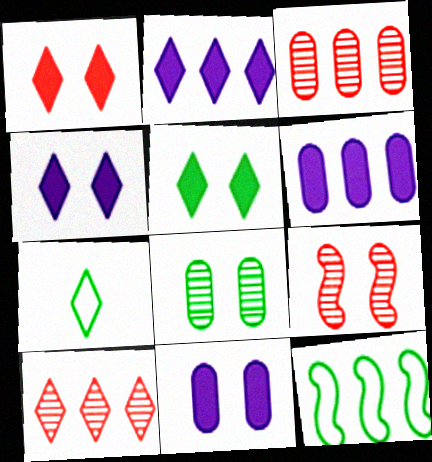[[1, 4, 5], 
[2, 3, 12], 
[4, 7, 10], 
[6, 7, 9], 
[6, 10, 12]]